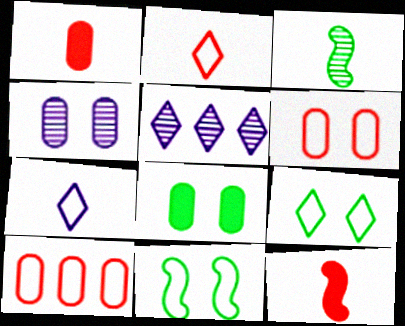[[1, 3, 7], 
[1, 5, 11], 
[4, 6, 8], 
[7, 10, 11]]